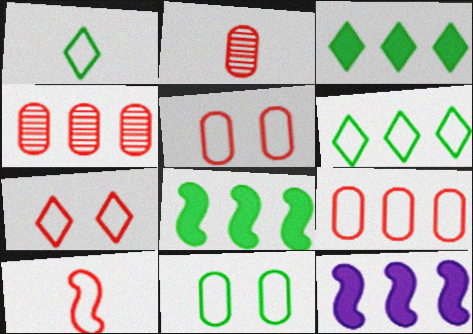[[4, 6, 12], 
[7, 9, 10]]